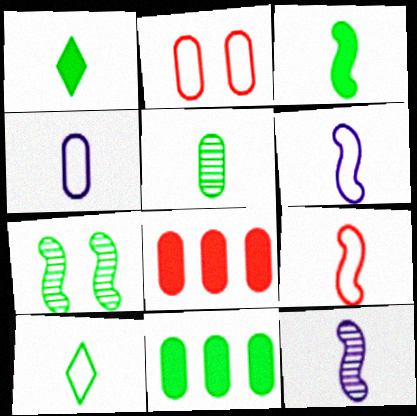[[3, 5, 10], 
[3, 9, 12], 
[4, 9, 10], 
[7, 10, 11]]